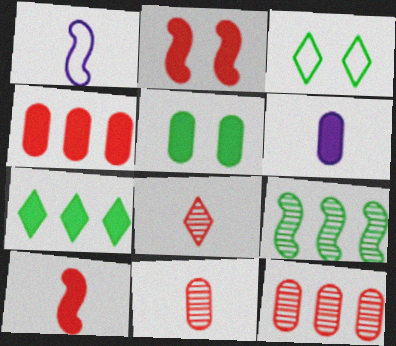[[1, 2, 9], 
[2, 6, 7], 
[4, 5, 6]]